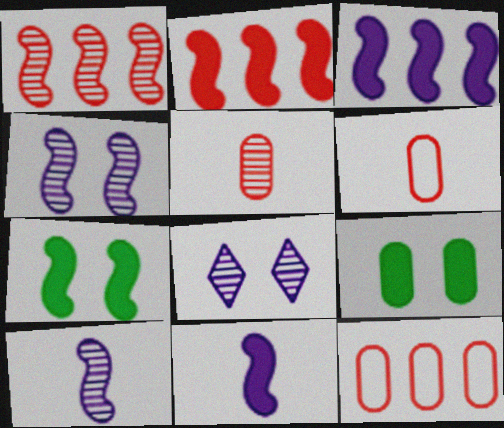[[2, 7, 11]]